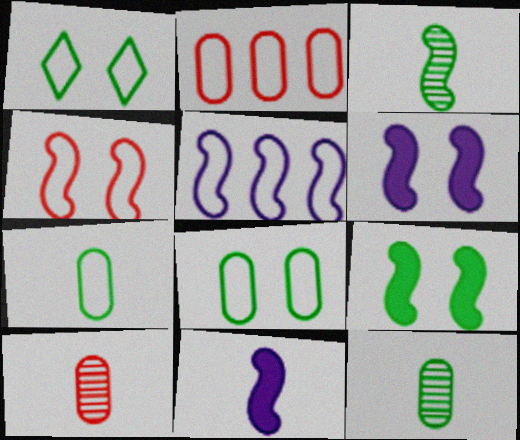[]